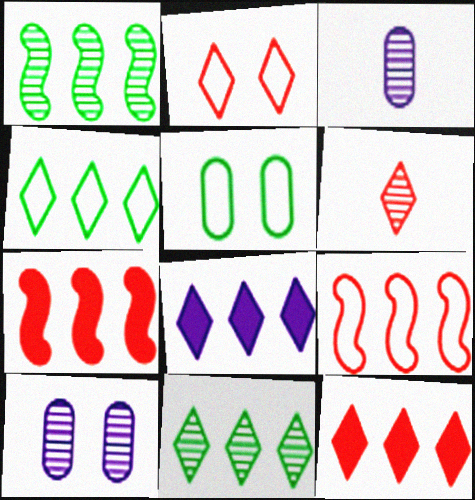[[1, 6, 10], 
[2, 6, 12]]